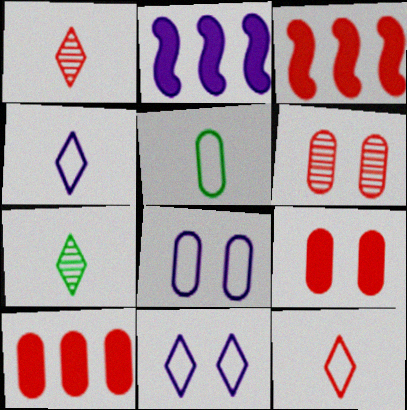[[3, 6, 12], 
[3, 7, 8]]